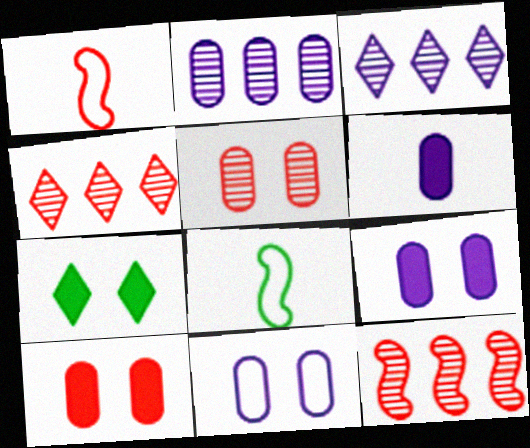[[1, 2, 7], 
[1, 4, 10], 
[2, 6, 11], 
[3, 8, 10], 
[4, 8, 9]]